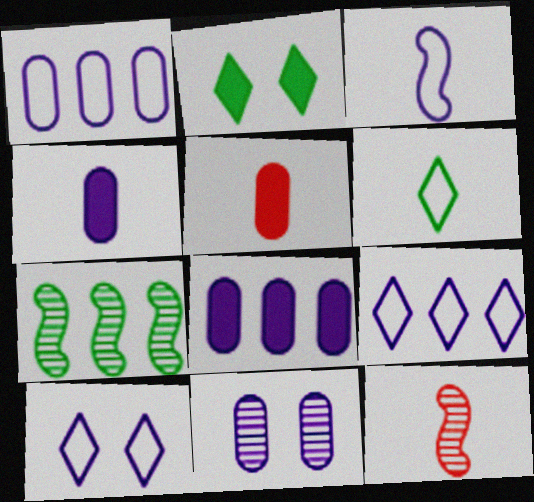[[1, 2, 12], 
[1, 3, 10], 
[1, 4, 11], 
[4, 6, 12], 
[5, 7, 10]]